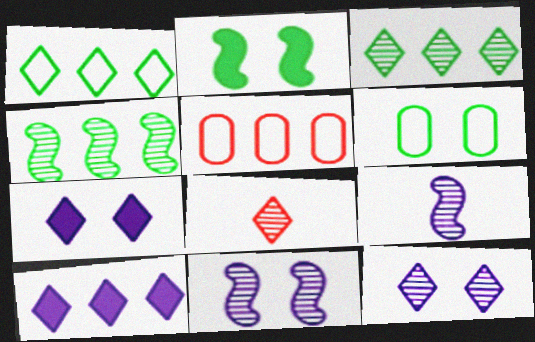[[1, 7, 8], 
[3, 8, 12], 
[4, 5, 10]]